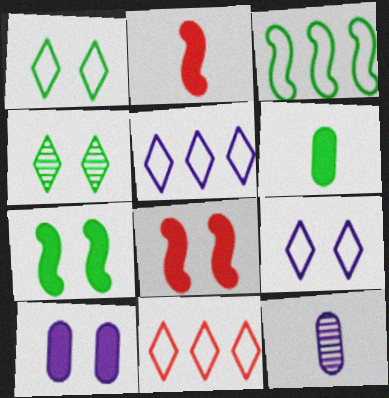[[3, 4, 6], 
[7, 11, 12]]